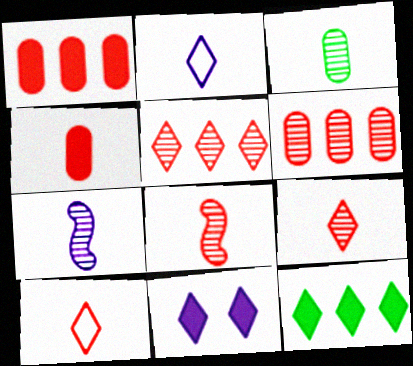[[3, 7, 9], 
[4, 8, 10]]